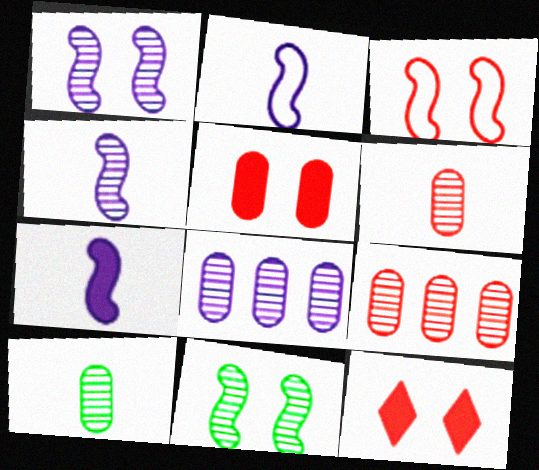[[2, 4, 7]]